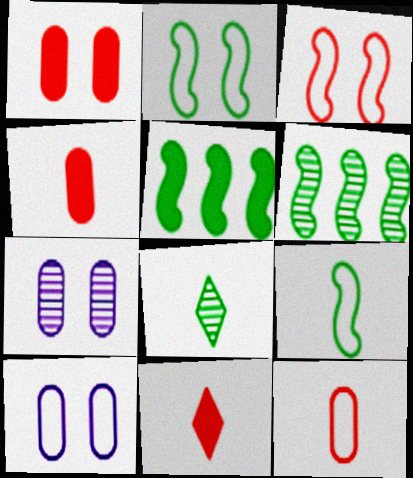[[6, 10, 11]]